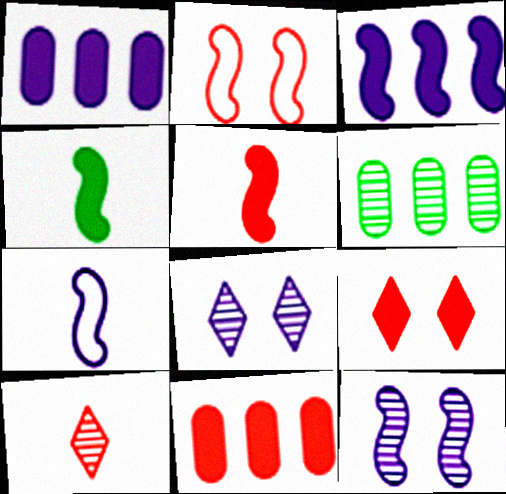[[1, 4, 9], 
[1, 7, 8], 
[2, 10, 11], 
[3, 7, 12], 
[5, 9, 11], 
[6, 7, 9], 
[6, 10, 12]]